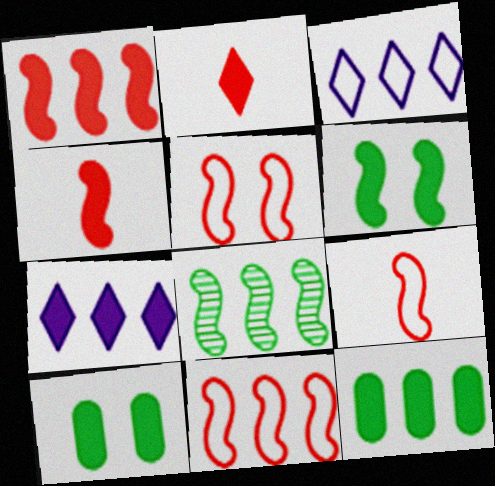[[1, 7, 12], 
[4, 7, 10], 
[5, 9, 11]]